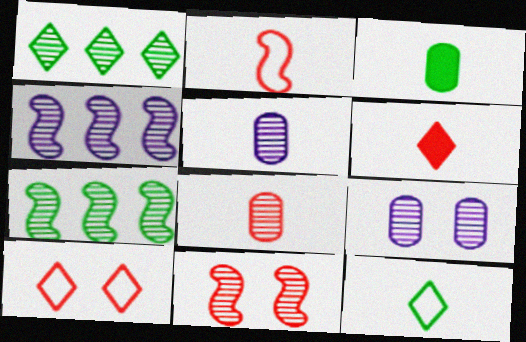[[1, 5, 11], 
[2, 6, 8], 
[3, 4, 10]]